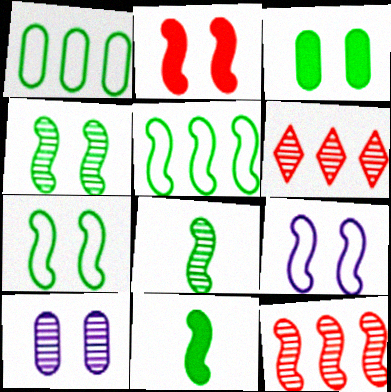[[2, 4, 9], 
[4, 5, 11], 
[6, 8, 10], 
[9, 11, 12]]